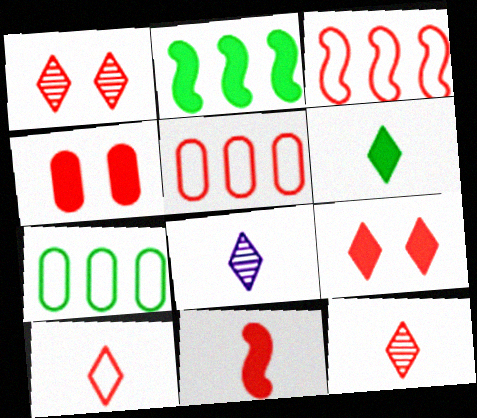[[1, 5, 11], 
[3, 4, 12], 
[6, 8, 10]]